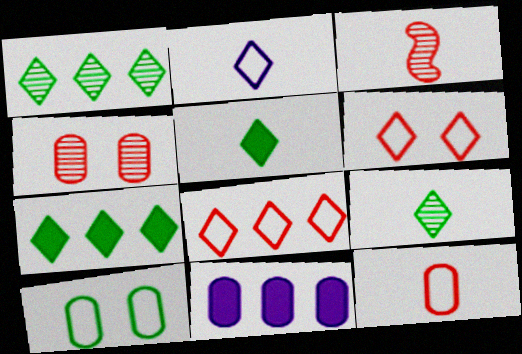[]